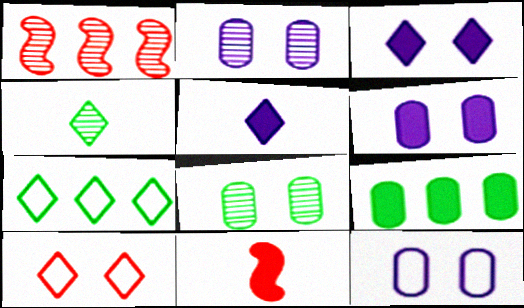[[1, 2, 4], 
[2, 6, 12], 
[2, 7, 11], 
[3, 9, 11]]